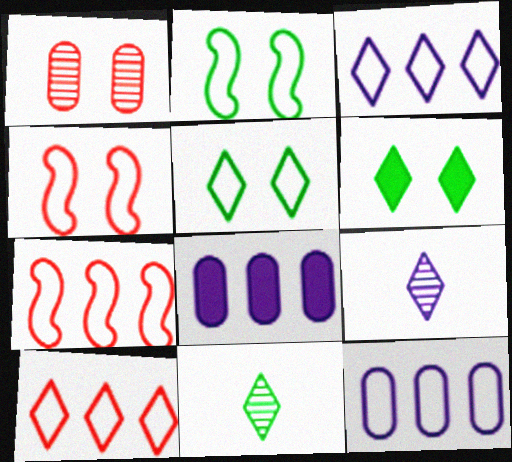[[4, 8, 11], 
[6, 9, 10]]